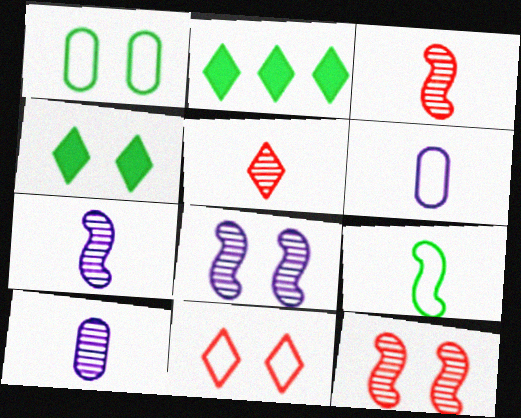[[2, 6, 12]]